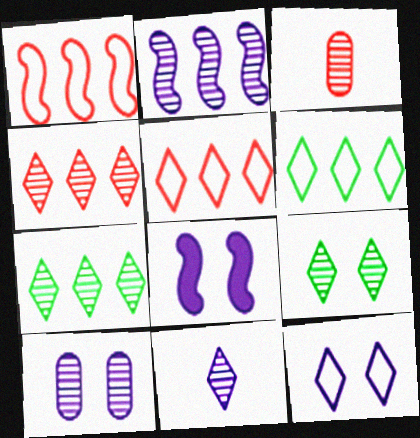[[2, 3, 9], 
[2, 10, 11], 
[3, 6, 8], 
[4, 9, 11], 
[8, 10, 12]]